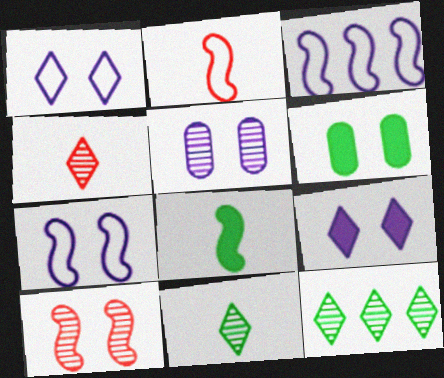[[1, 6, 10], 
[3, 4, 6], 
[3, 8, 10], 
[5, 7, 9]]